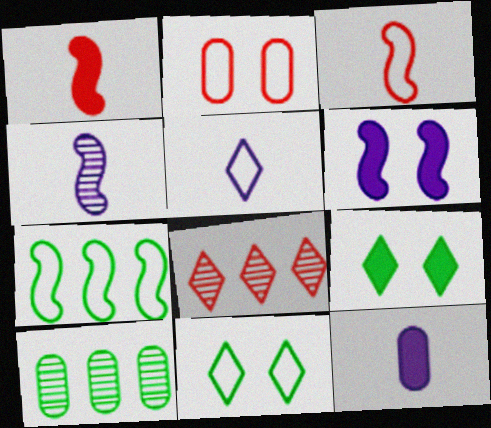[[1, 2, 8], 
[2, 5, 7], 
[2, 10, 12], 
[4, 5, 12], 
[5, 8, 9]]